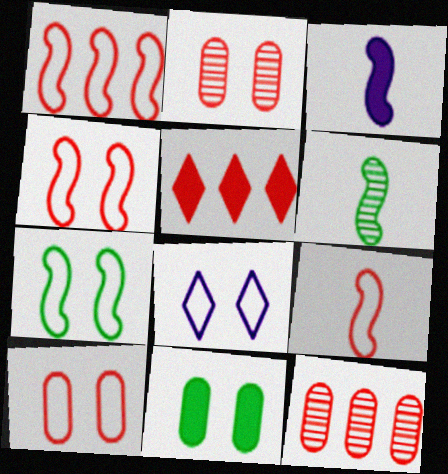[[1, 4, 9], 
[1, 5, 12], 
[2, 5, 9], 
[3, 5, 11], 
[3, 6, 9], 
[7, 8, 10]]